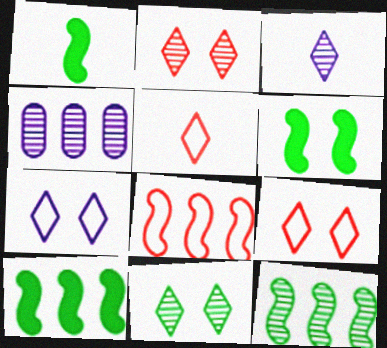[[1, 4, 9], 
[1, 6, 10], 
[4, 5, 6]]